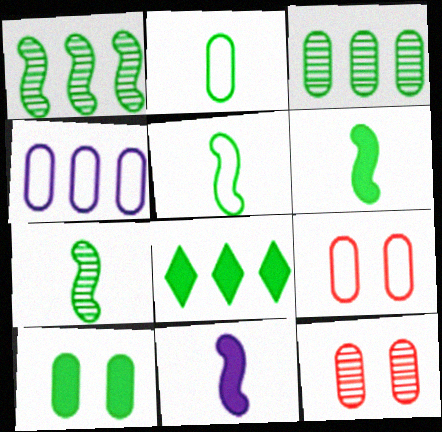[[2, 3, 10], 
[2, 4, 9], 
[5, 6, 7], 
[6, 8, 10]]